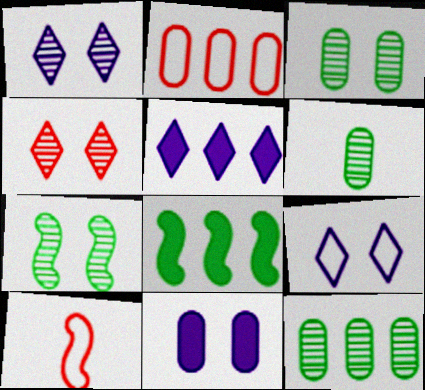[[2, 6, 11], 
[3, 5, 10], 
[3, 6, 12]]